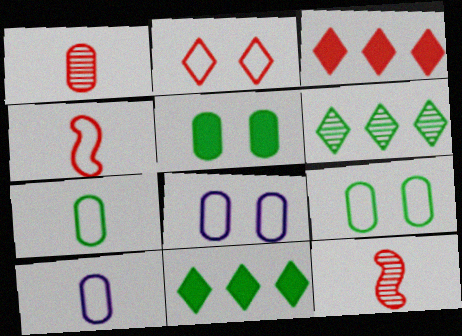[[8, 11, 12]]